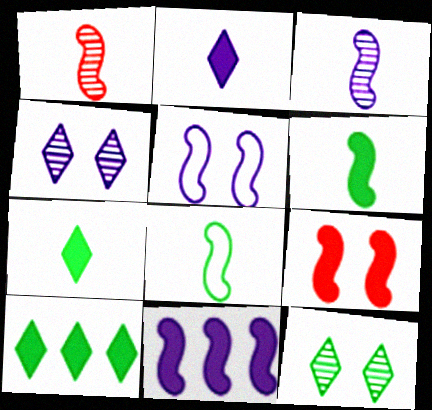[[3, 5, 11], 
[6, 9, 11]]